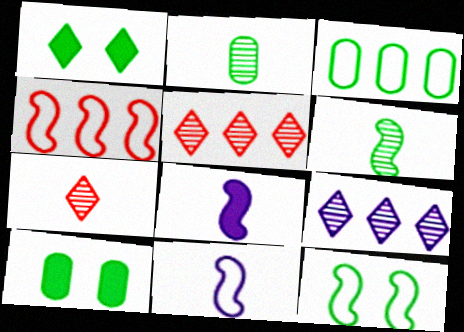[[1, 3, 6], 
[2, 3, 10], 
[4, 11, 12], 
[5, 10, 11]]